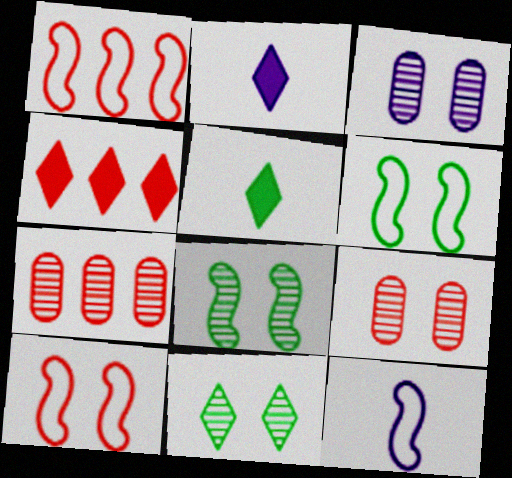[[1, 3, 5], 
[1, 4, 7], 
[1, 6, 12], 
[2, 6, 7]]